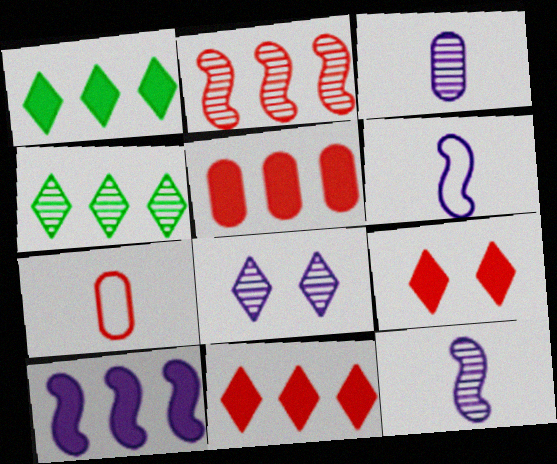[[1, 5, 10], 
[2, 7, 9]]